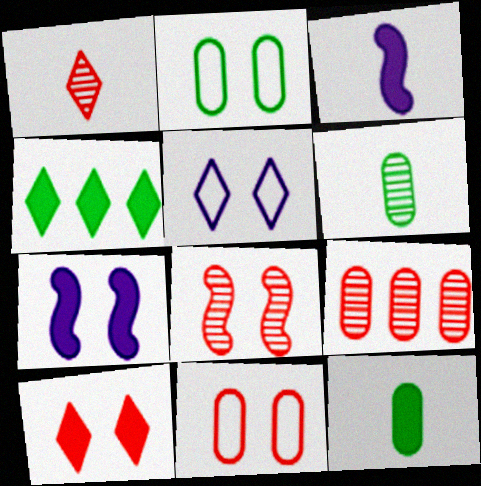[[1, 4, 5], 
[1, 8, 9], 
[8, 10, 11]]